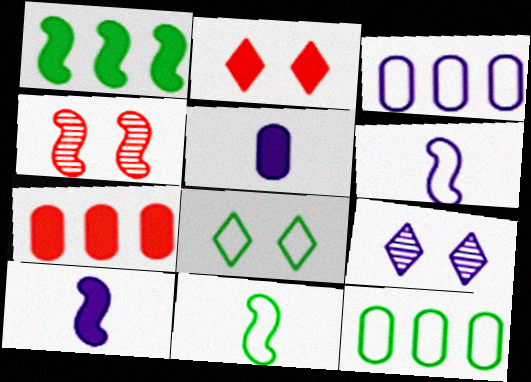[[1, 2, 5], 
[1, 4, 6], 
[2, 8, 9], 
[3, 9, 10], 
[7, 9, 11], 
[8, 11, 12]]